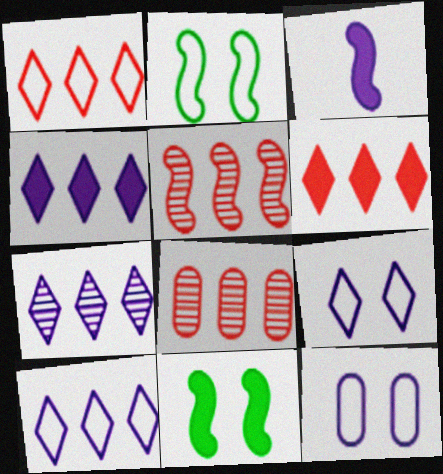[[2, 3, 5], 
[3, 7, 12], 
[4, 7, 10]]